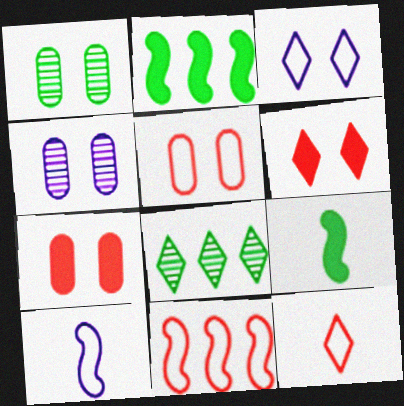[[2, 4, 12], 
[5, 11, 12], 
[7, 8, 10]]